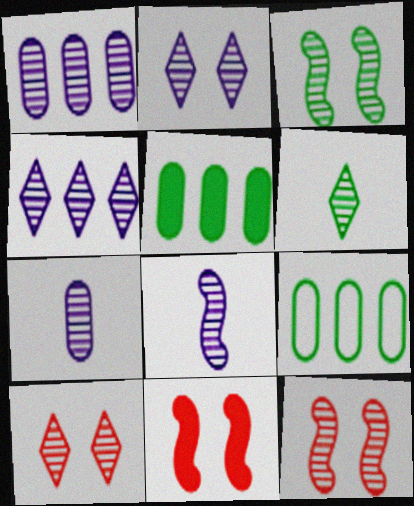[[1, 2, 8], 
[1, 6, 12], 
[4, 6, 10]]